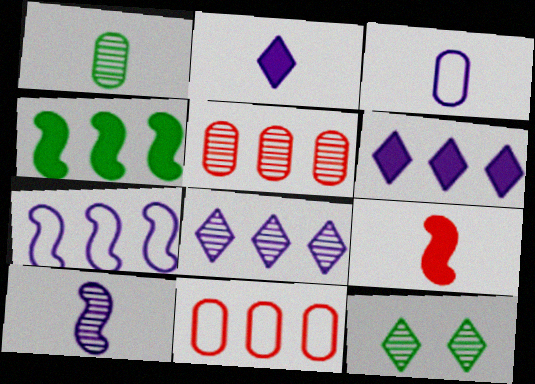[[2, 3, 10], 
[4, 8, 11], 
[5, 10, 12]]